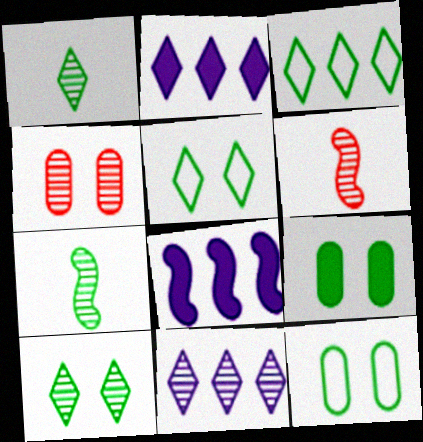[[2, 6, 12], 
[3, 7, 9], 
[4, 7, 11]]